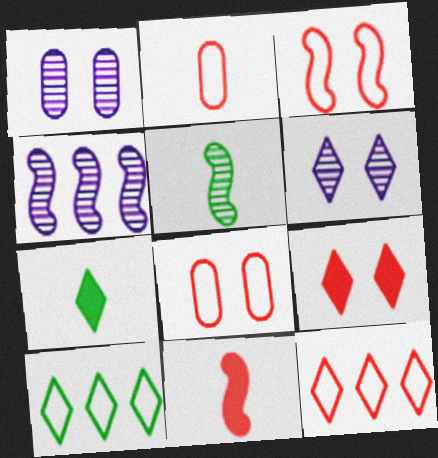[[1, 10, 11], 
[2, 3, 12], 
[4, 7, 8], 
[6, 7, 12]]